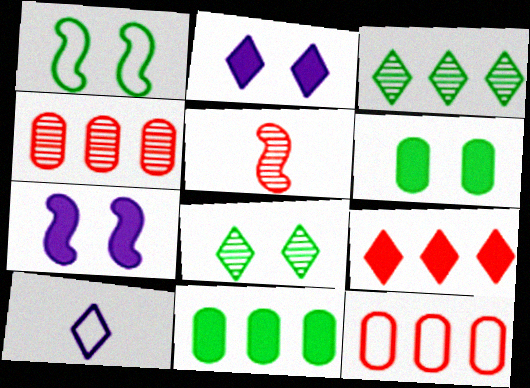[[1, 6, 8], 
[1, 10, 12], 
[8, 9, 10]]